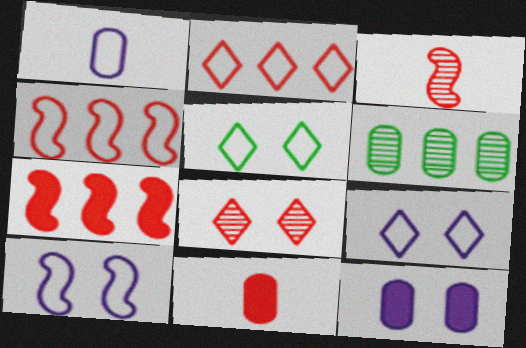[[1, 4, 5], 
[4, 8, 11]]